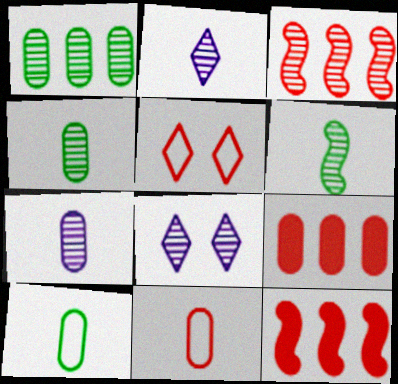[[3, 4, 8], 
[8, 10, 12]]